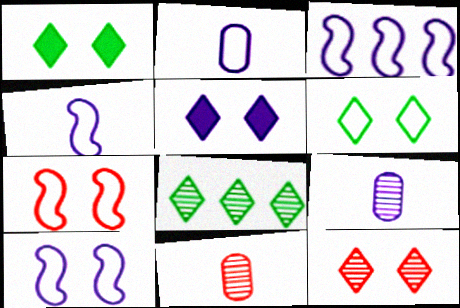[[1, 3, 11], 
[3, 4, 10], 
[3, 5, 9], 
[5, 6, 12]]